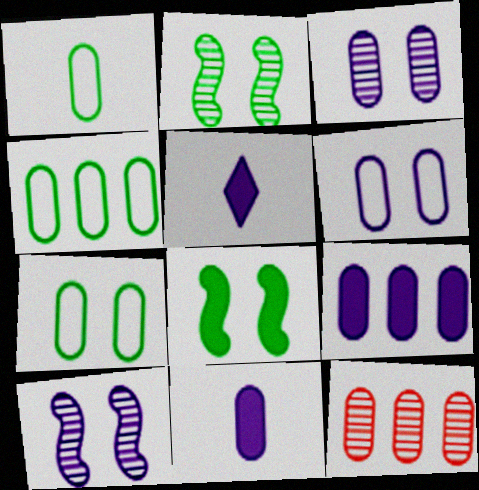[[1, 4, 7], 
[4, 9, 12], 
[7, 11, 12]]